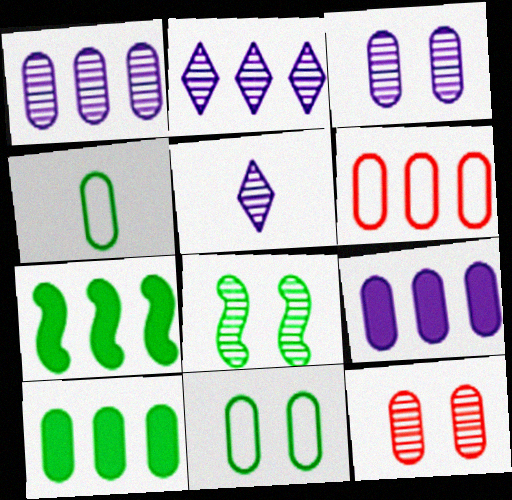[[1, 6, 10], 
[2, 6, 7], 
[4, 9, 12]]